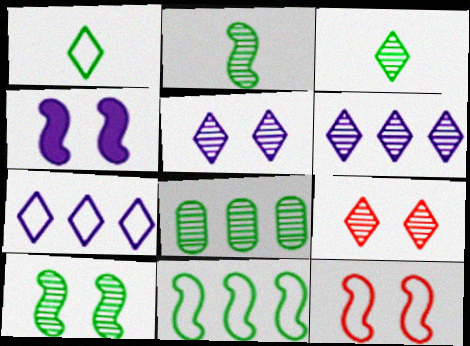[[3, 6, 9], 
[3, 8, 10], 
[4, 10, 12]]